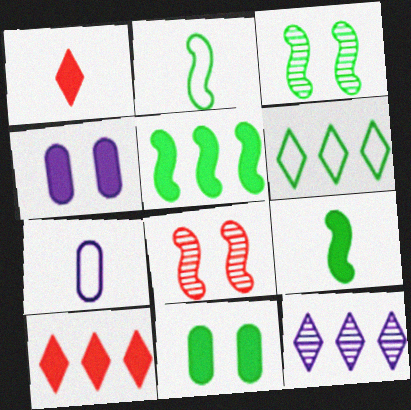[[1, 4, 5], 
[2, 3, 5], 
[3, 7, 10], 
[4, 9, 10], 
[6, 10, 12]]